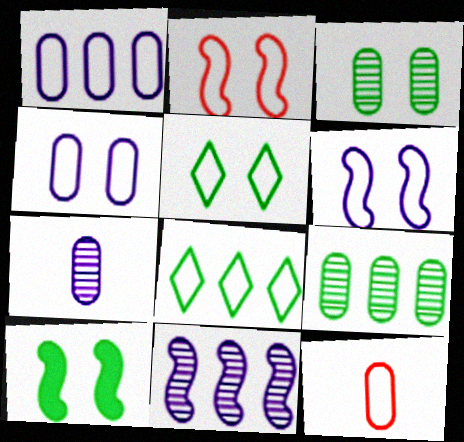[[2, 4, 5], 
[3, 5, 10], 
[6, 8, 12]]